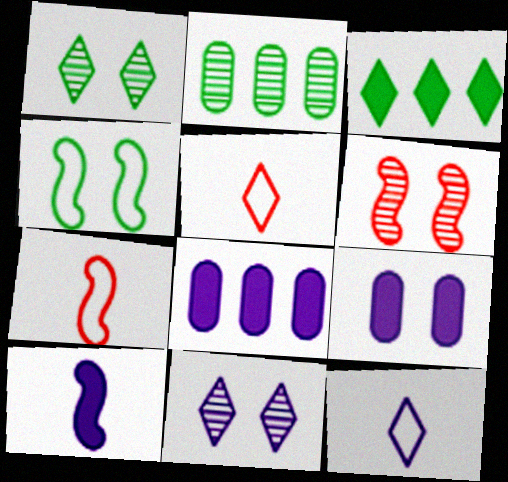[[1, 7, 8], 
[3, 5, 11]]